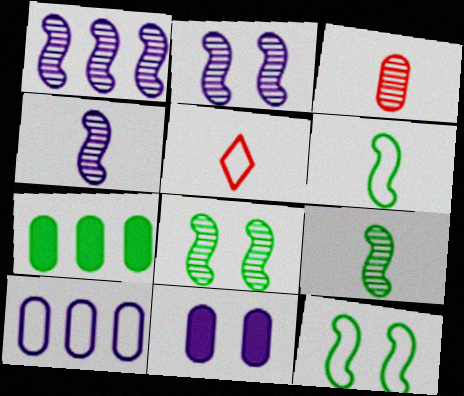[[1, 2, 4], 
[2, 5, 7], 
[5, 10, 12]]